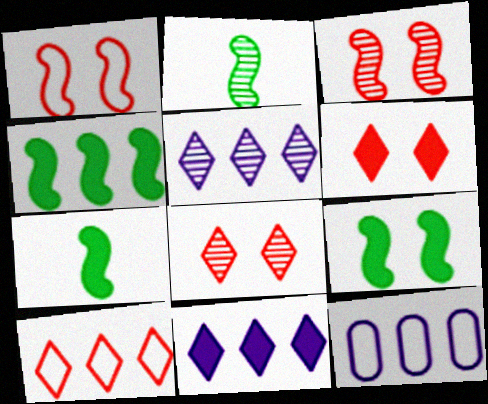[[2, 6, 12], 
[4, 7, 9], 
[7, 8, 12]]